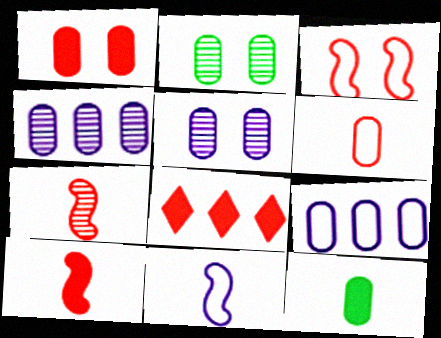[[1, 8, 10], 
[2, 8, 11]]